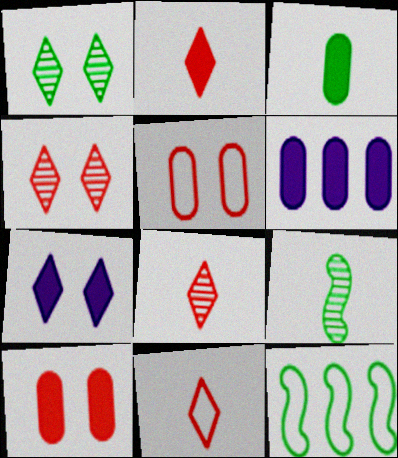[[1, 3, 12], 
[2, 8, 11], 
[3, 6, 10]]